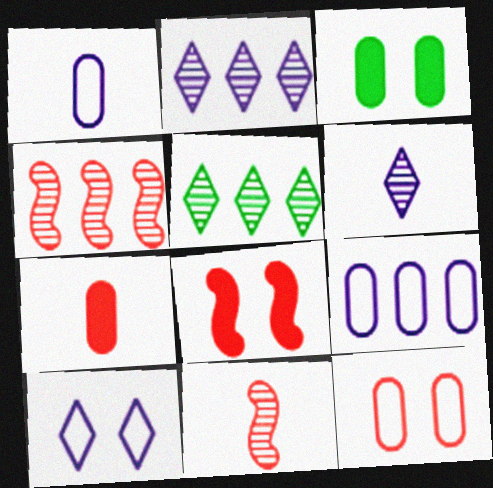[[1, 5, 8]]